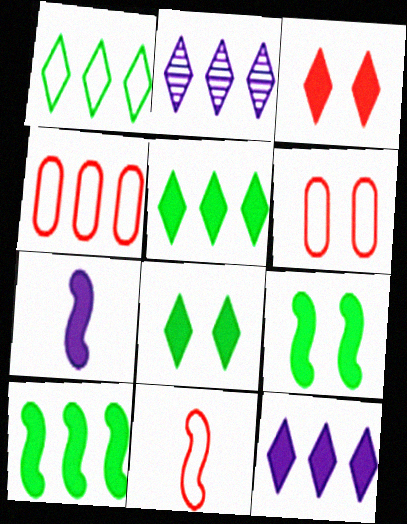[[2, 4, 10]]